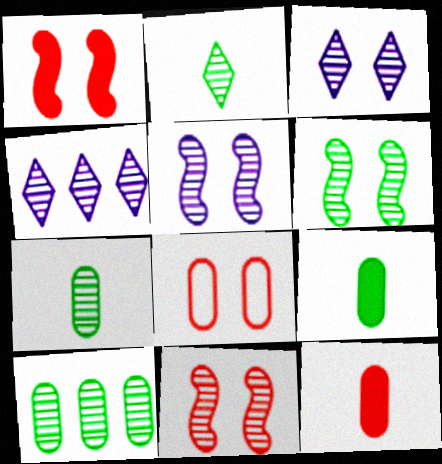[[2, 6, 10], 
[4, 7, 11], 
[5, 6, 11]]